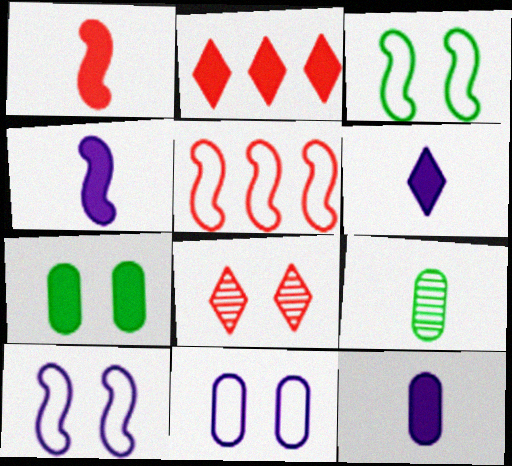[[2, 4, 7], 
[2, 9, 10], 
[4, 6, 12], 
[7, 8, 10]]